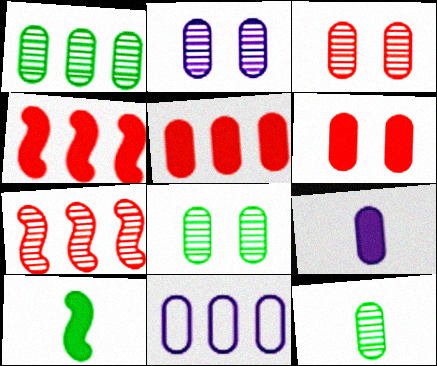[[1, 5, 11], 
[1, 8, 12], 
[2, 3, 8], 
[2, 9, 11], 
[6, 11, 12]]